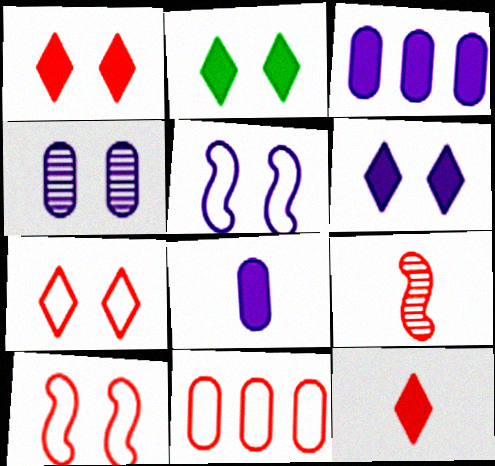[[1, 2, 6], 
[1, 9, 11], 
[2, 4, 10], 
[4, 5, 6]]